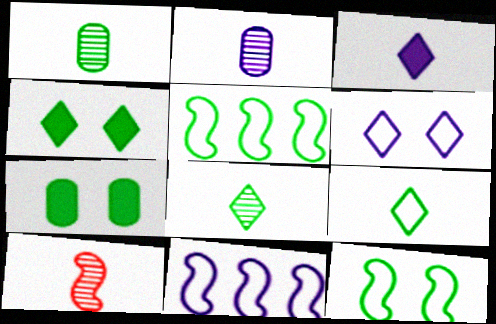[[1, 4, 5], 
[2, 8, 10], 
[5, 7, 8]]